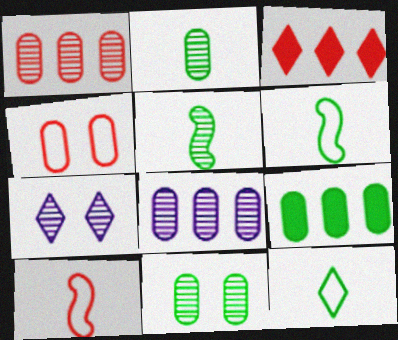[[1, 5, 7], 
[3, 7, 12], 
[7, 9, 10]]